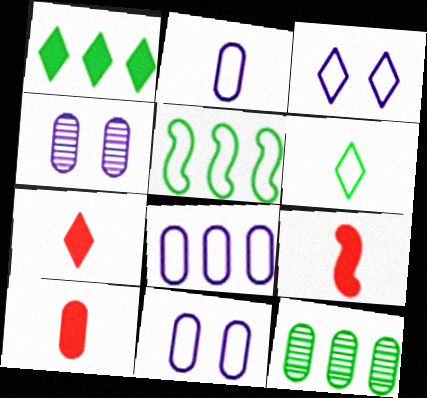[[1, 5, 12], 
[2, 8, 11], 
[3, 9, 12], 
[4, 5, 7], 
[7, 9, 10], 
[10, 11, 12]]